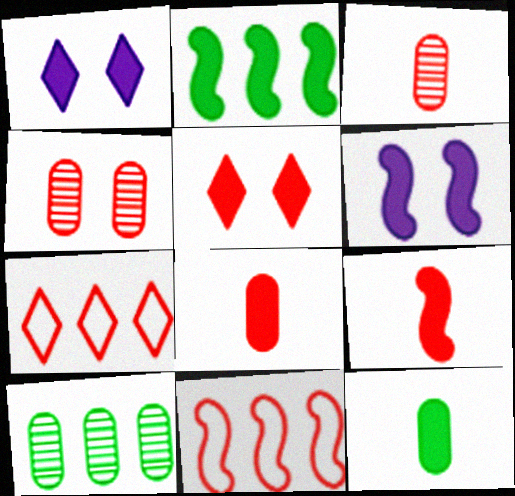[[1, 2, 8], 
[2, 6, 9], 
[3, 5, 11], 
[4, 7, 9]]